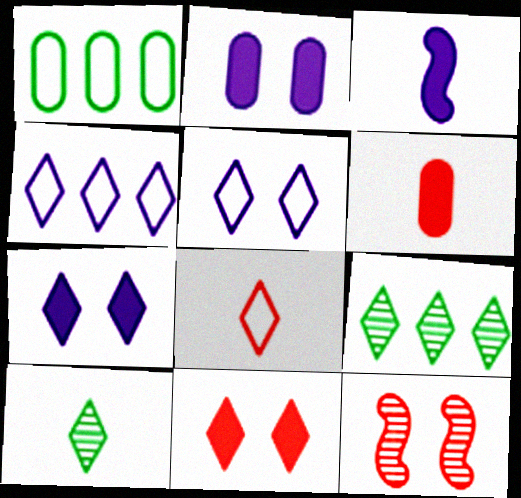[[4, 10, 11], 
[7, 8, 9]]